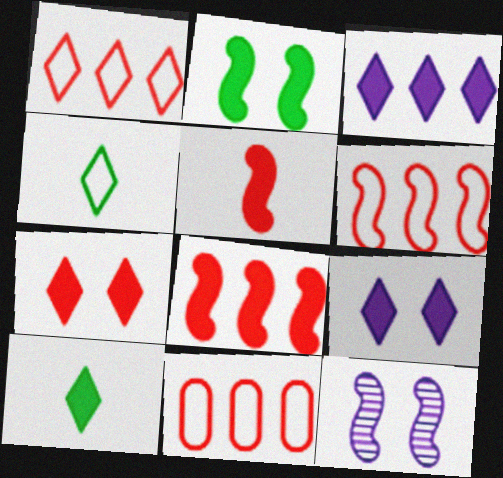[[1, 6, 11], 
[3, 7, 10], 
[10, 11, 12]]